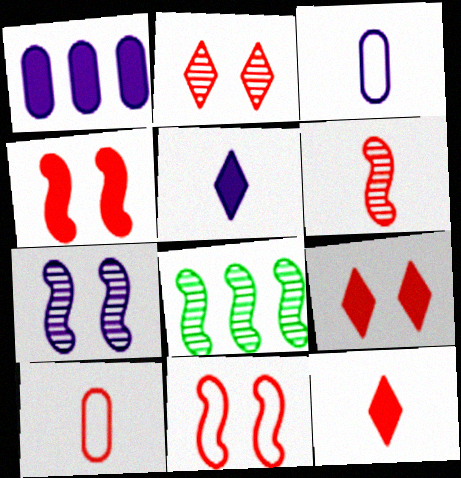[[3, 8, 9], 
[6, 7, 8], 
[6, 10, 12]]